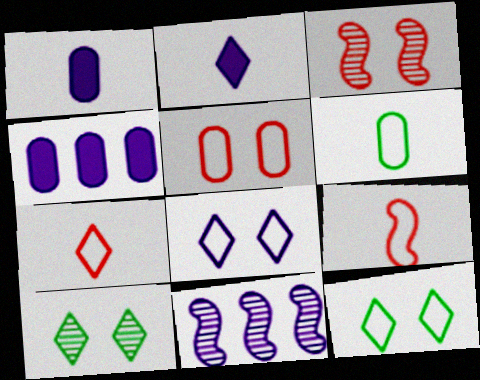[[1, 8, 11], 
[4, 9, 10]]